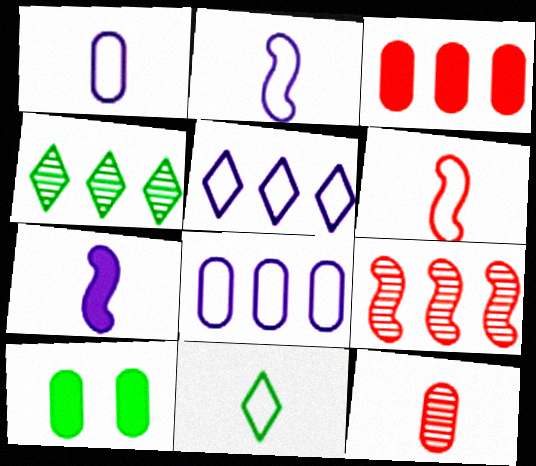[[1, 6, 11], 
[7, 11, 12], 
[8, 10, 12]]